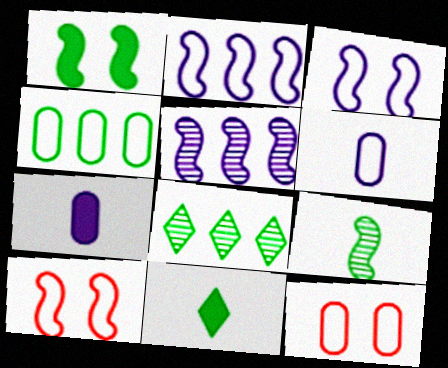[[4, 6, 12], 
[5, 11, 12], 
[7, 8, 10]]